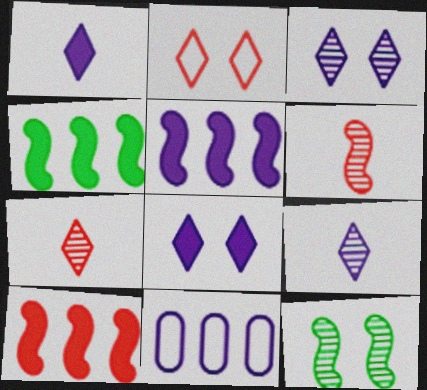[[4, 5, 10]]